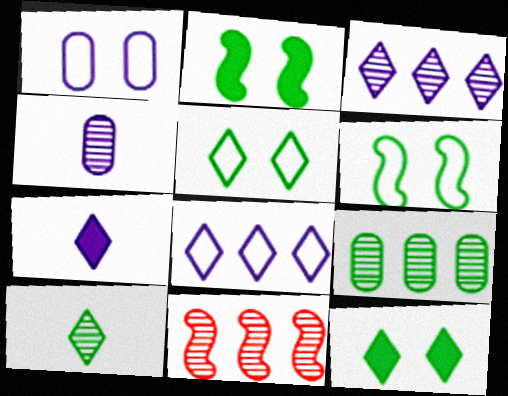[[3, 9, 11]]